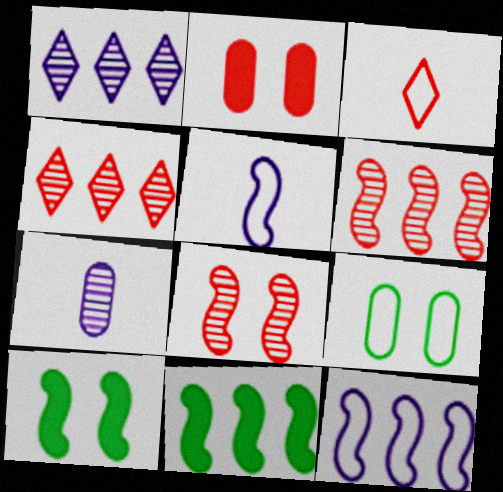[[2, 3, 6], 
[3, 9, 12], 
[5, 6, 10], 
[5, 8, 11], 
[6, 11, 12]]